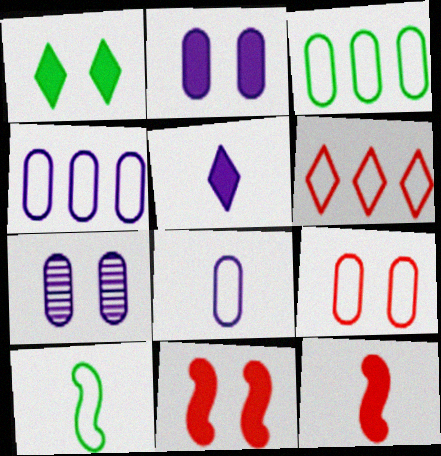[[1, 2, 11], 
[3, 8, 9]]